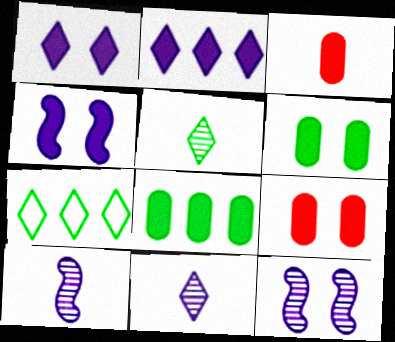[[3, 7, 12], 
[7, 9, 10]]